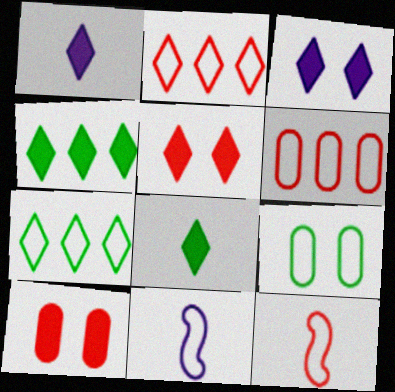[[1, 4, 5], 
[2, 9, 11]]